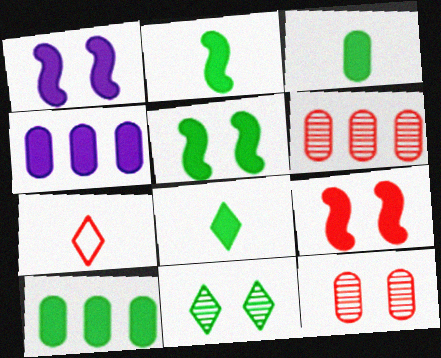[[1, 5, 9], 
[2, 3, 8], 
[4, 8, 9], 
[5, 8, 10], 
[6, 7, 9]]